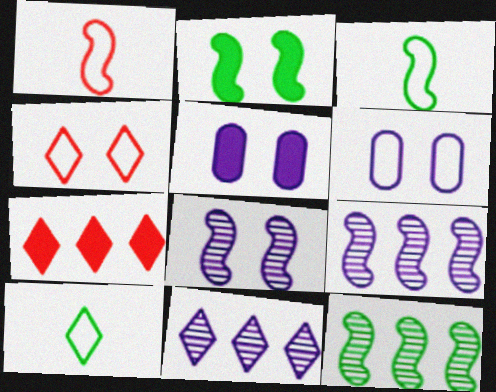[[1, 2, 9], 
[2, 3, 12]]